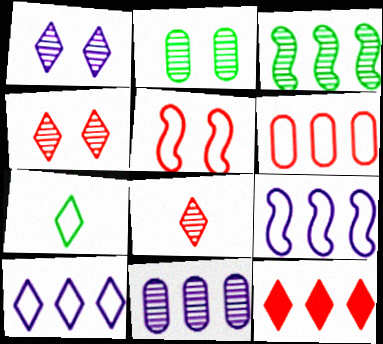[[1, 7, 12]]